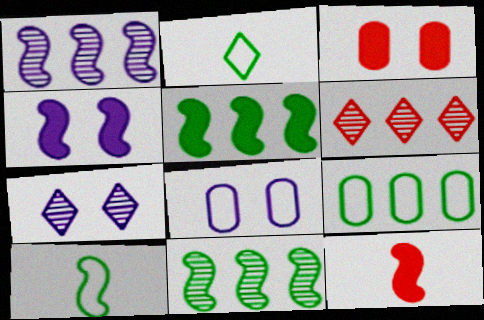[[1, 2, 3], 
[4, 5, 12], 
[4, 7, 8], 
[7, 9, 12]]